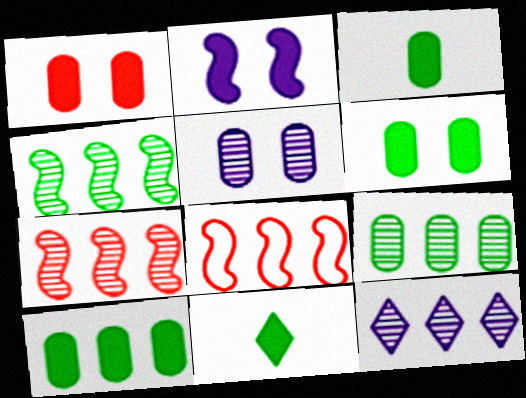[[3, 6, 10], 
[5, 8, 11], 
[7, 9, 12], 
[8, 10, 12]]